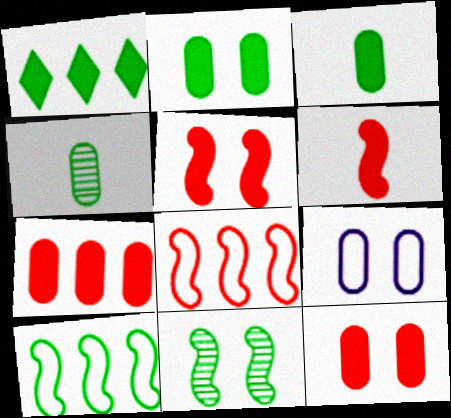[[4, 7, 9]]